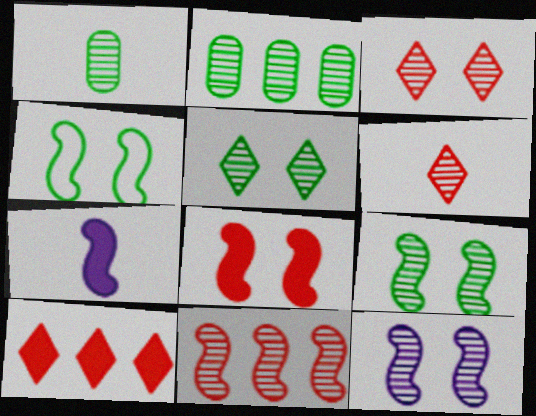[[2, 6, 12], 
[4, 7, 11], 
[4, 8, 12]]